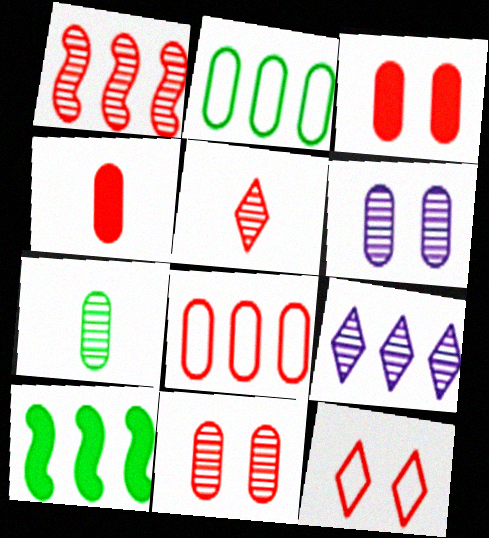[[1, 4, 12], 
[1, 5, 11], 
[2, 4, 6], 
[4, 8, 11], 
[8, 9, 10]]